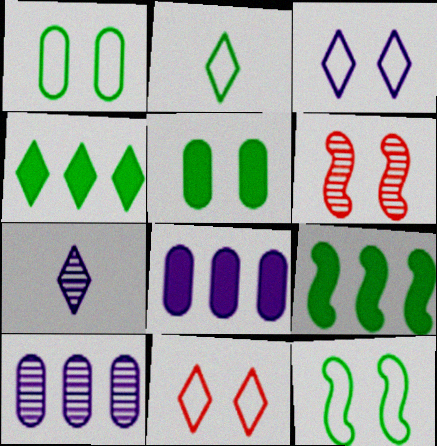[[2, 6, 8], 
[3, 5, 6], 
[4, 7, 11]]